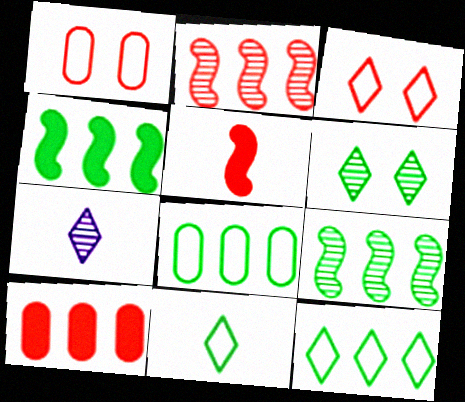[[1, 4, 7]]